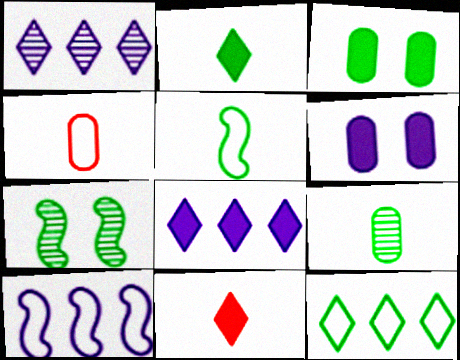[[2, 5, 9], 
[4, 7, 8]]